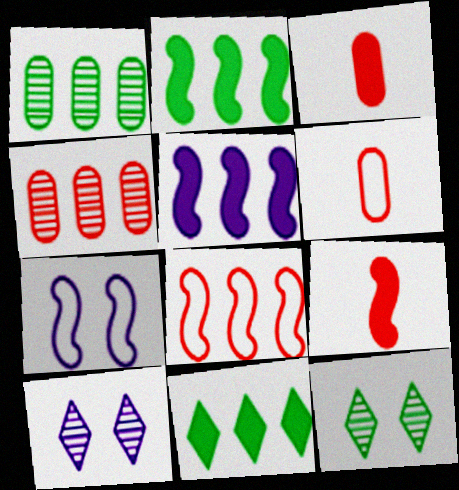[[2, 6, 10], 
[5, 6, 12]]